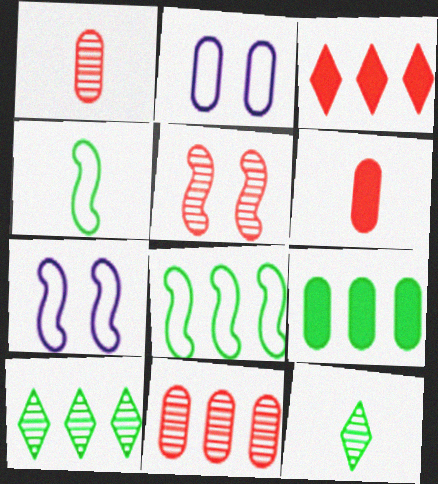[[1, 2, 9], 
[6, 7, 10], 
[8, 9, 10]]